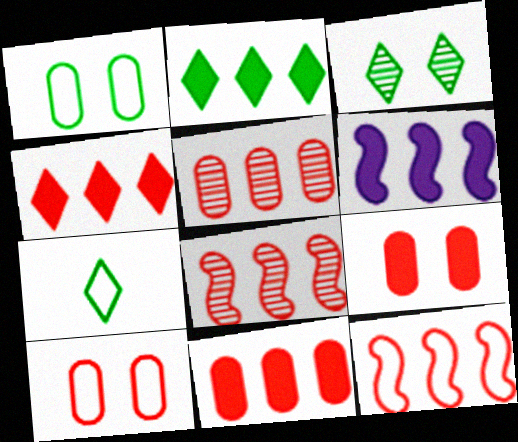[[2, 3, 7], 
[2, 6, 11], 
[4, 5, 12]]